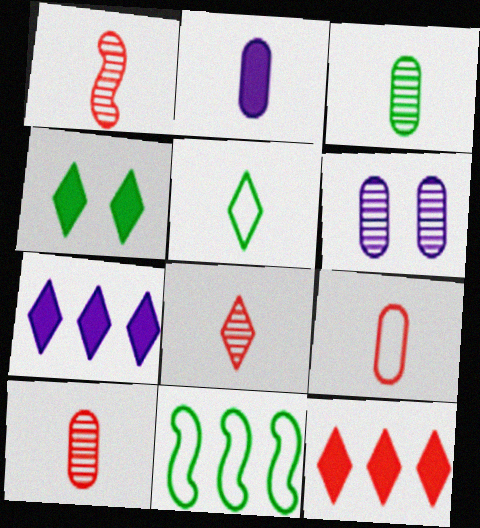[[1, 2, 5], 
[1, 8, 10], 
[2, 3, 9], 
[3, 4, 11]]